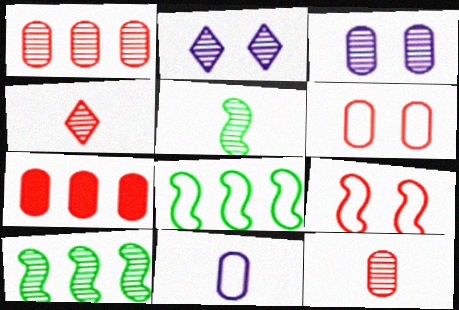[[1, 2, 5], 
[2, 10, 12], 
[3, 4, 10], 
[4, 7, 9], 
[6, 7, 12]]